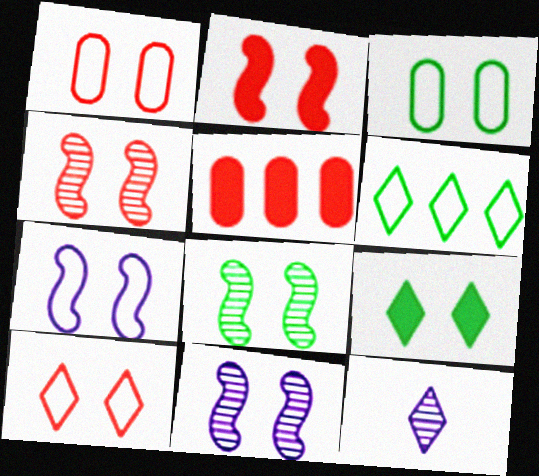[[1, 9, 11], 
[2, 7, 8], 
[3, 7, 10], 
[3, 8, 9], 
[4, 8, 11]]